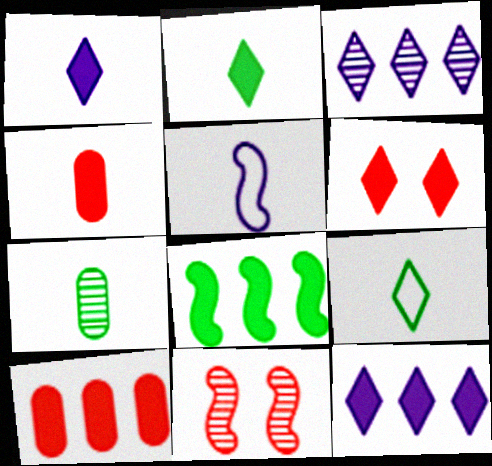[[2, 6, 12], 
[3, 6, 9], 
[3, 7, 11], 
[5, 8, 11], 
[8, 10, 12]]